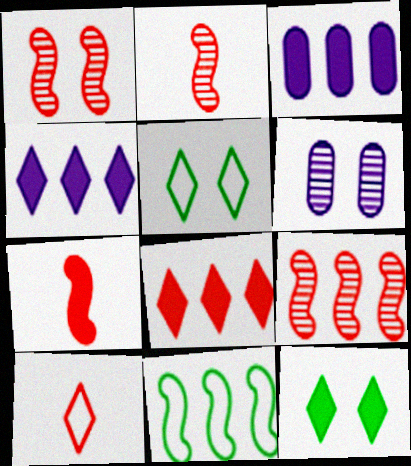[[1, 2, 9], 
[2, 3, 5], 
[3, 7, 12]]